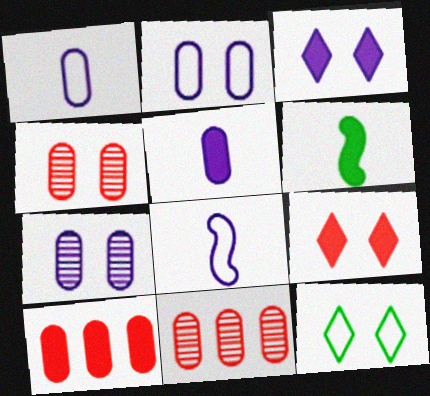[[3, 6, 10]]